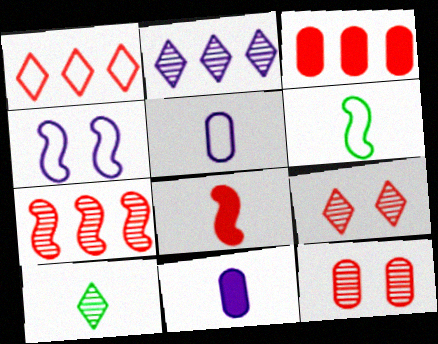[[1, 3, 7], 
[1, 8, 12], 
[2, 4, 11], 
[2, 9, 10], 
[3, 4, 10], 
[5, 8, 10]]